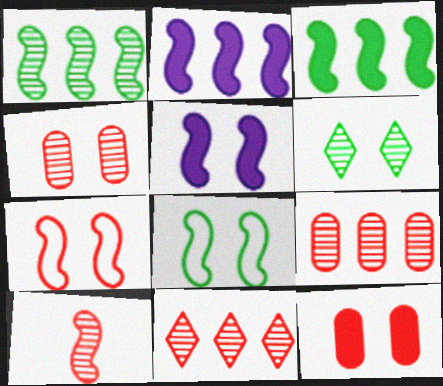[[2, 8, 10], 
[4, 10, 11]]